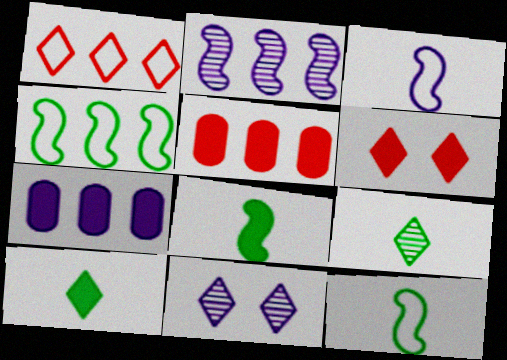[[1, 10, 11], 
[3, 7, 11], 
[5, 11, 12], 
[6, 7, 8]]